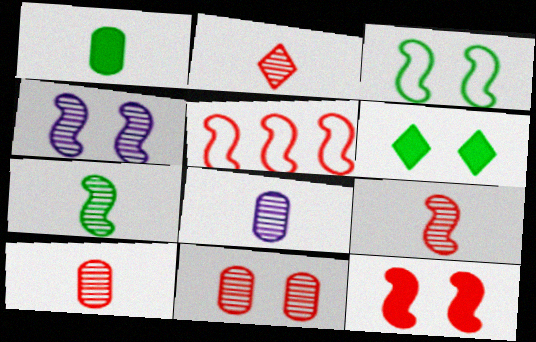[[2, 7, 8], 
[2, 9, 10], 
[3, 4, 12], 
[5, 6, 8], 
[5, 9, 12]]